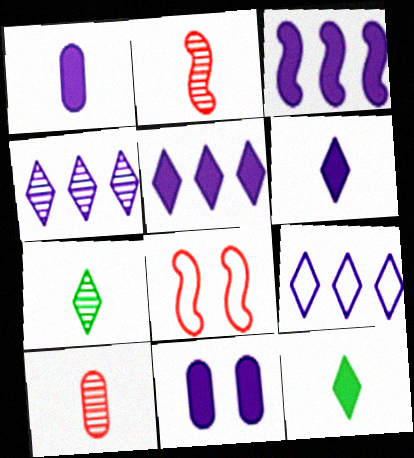[[3, 6, 11], 
[4, 5, 9]]